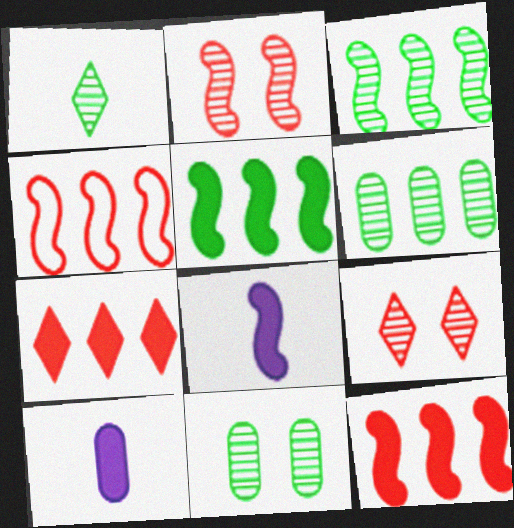[[1, 3, 11]]